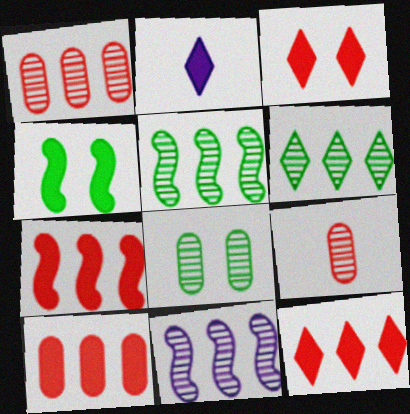[[1, 6, 11], 
[2, 4, 10], 
[7, 10, 12]]